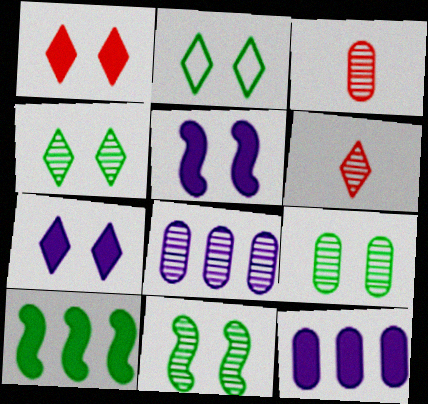[[3, 8, 9], 
[4, 9, 11], 
[6, 8, 11]]